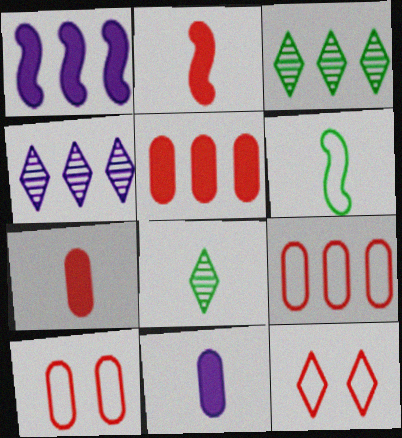[[1, 3, 9], 
[1, 8, 10]]